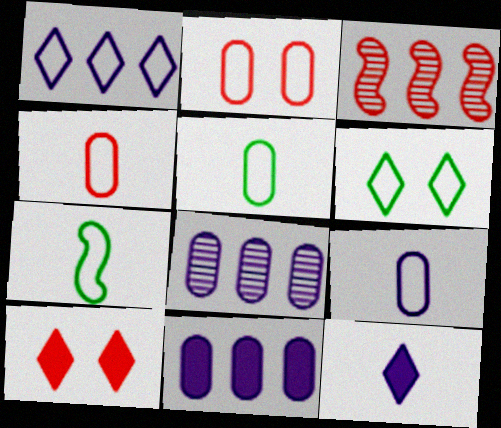[[1, 2, 7], 
[3, 4, 10], 
[4, 5, 9], 
[7, 8, 10]]